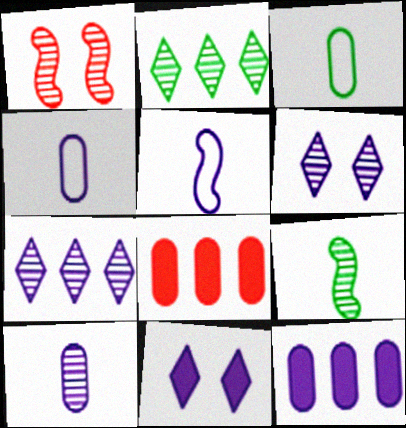[[1, 2, 10], 
[5, 6, 12]]